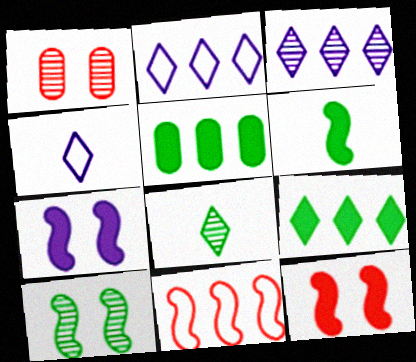[[1, 2, 6], 
[3, 5, 11]]